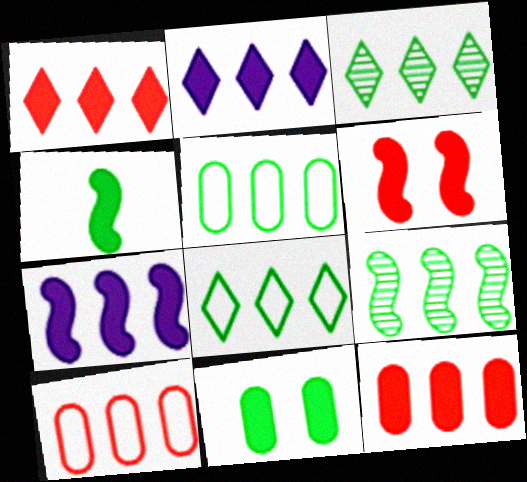[[2, 9, 10], 
[3, 7, 10], 
[4, 6, 7]]